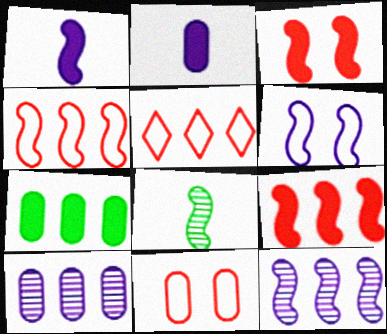[[1, 6, 12], 
[5, 7, 12], 
[6, 8, 9]]